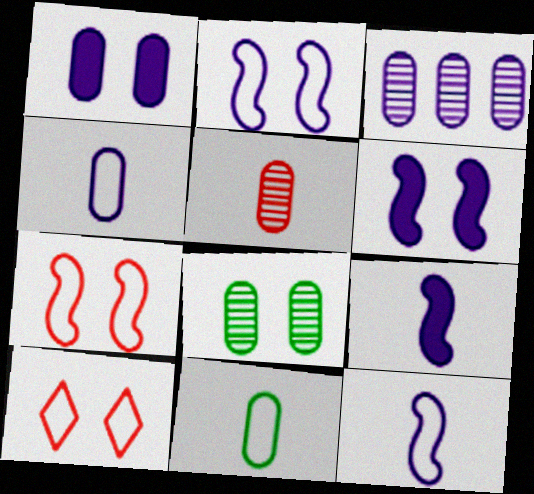[[1, 3, 4], 
[3, 5, 8], 
[6, 8, 10]]